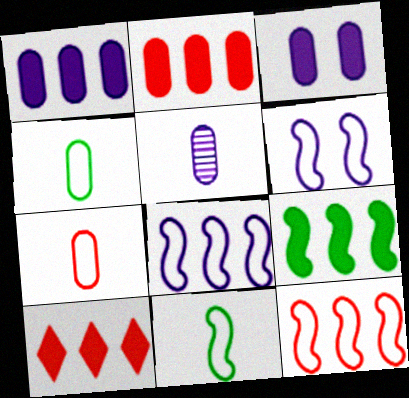[[1, 9, 10], 
[6, 11, 12]]